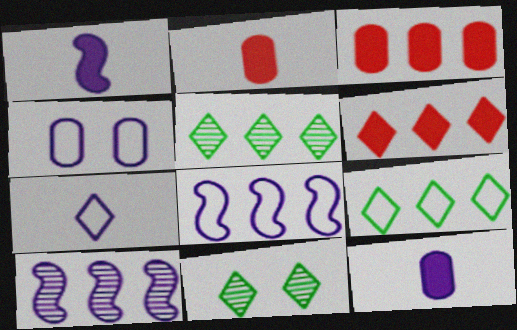[[2, 8, 11], 
[3, 5, 8], 
[3, 9, 10], 
[4, 7, 8], 
[6, 7, 11]]